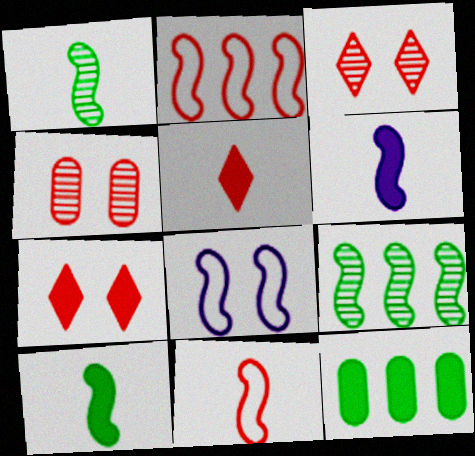[[1, 6, 11], 
[2, 4, 5], 
[6, 7, 12]]